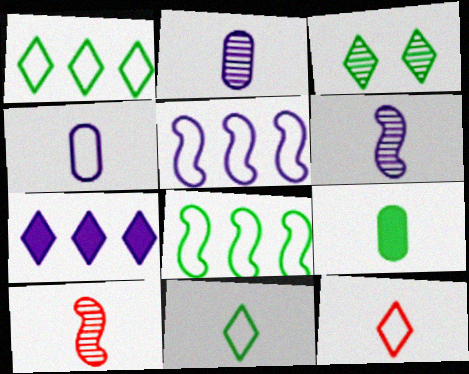[[3, 7, 12], 
[3, 8, 9], 
[6, 9, 12]]